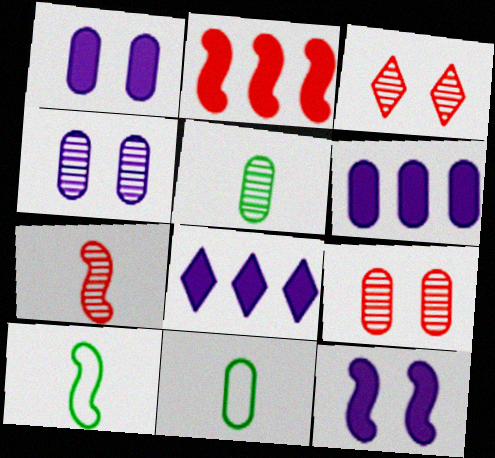[[3, 6, 10], 
[6, 9, 11], 
[8, 9, 10]]